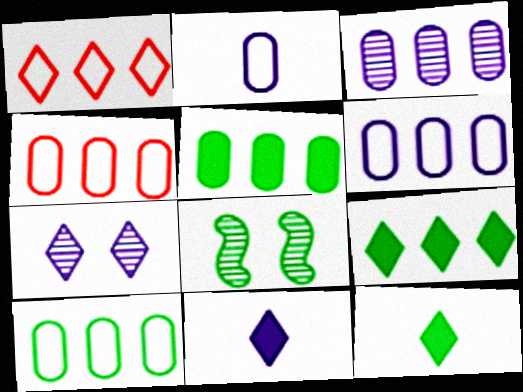[[1, 7, 12], 
[3, 4, 5], 
[4, 6, 10], 
[4, 8, 11], 
[8, 10, 12]]